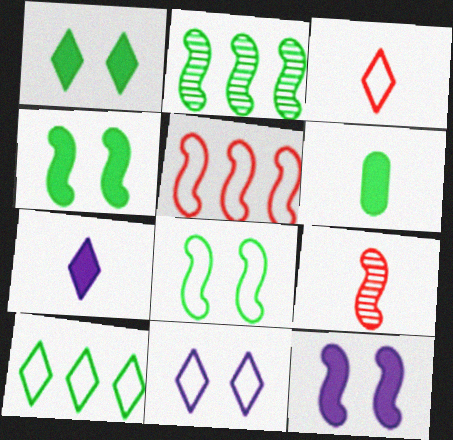[[3, 10, 11]]